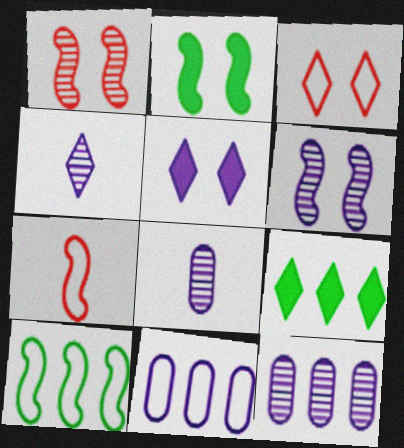[[3, 4, 9], 
[4, 6, 12]]